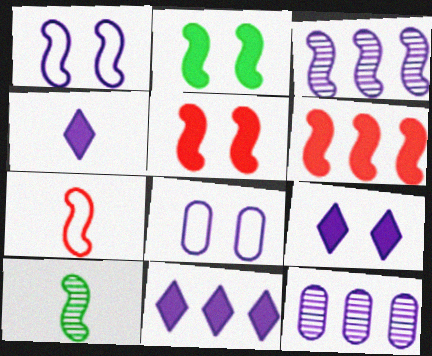[[1, 4, 12], 
[1, 6, 10], 
[2, 3, 7], 
[3, 4, 8], 
[4, 9, 11]]